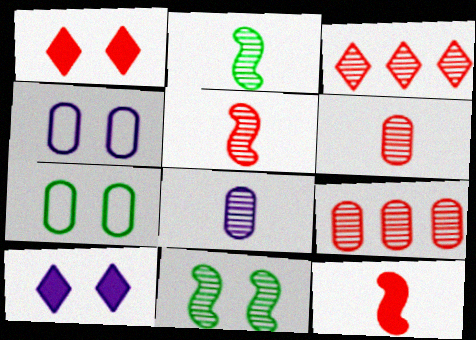[[1, 4, 11], 
[3, 8, 11]]